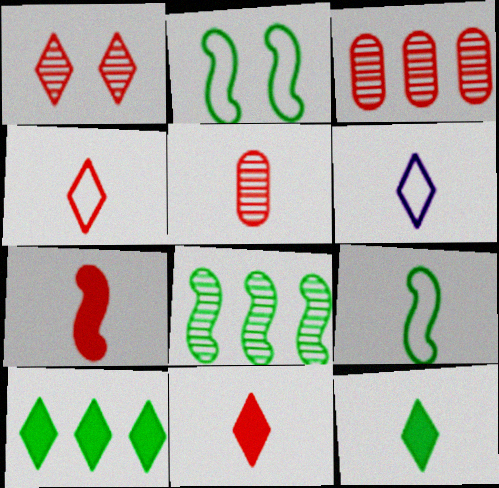[[1, 6, 10], 
[4, 5, 7]]